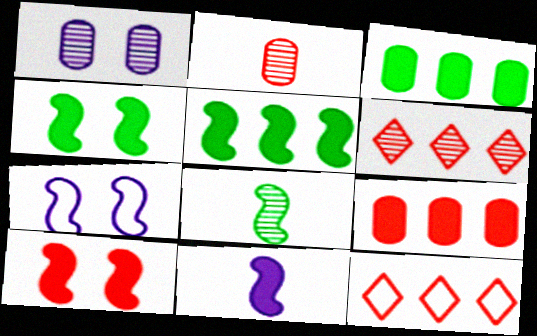[[1, 6, 8], 
[2, 10, 12], 
[5, 10, 11]]